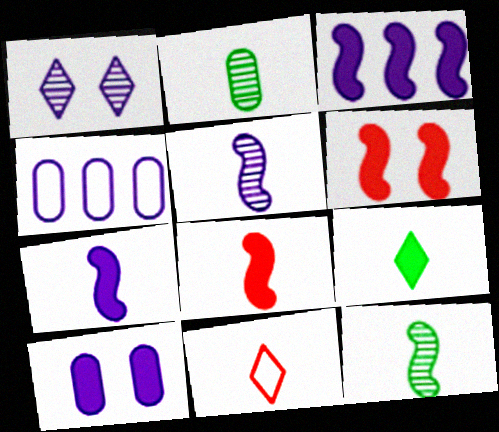[[1, 4, 7], 
[2, 7, 11]]